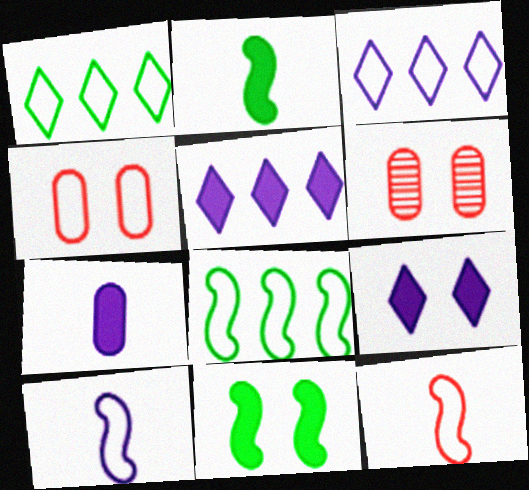[[1, 4, 10], 
[2, 3, 6]]